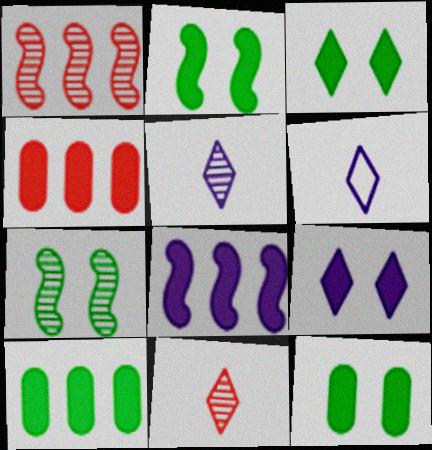[[1, 6, 12], 
[2, 3, 12], 
[4, 6, 7]]